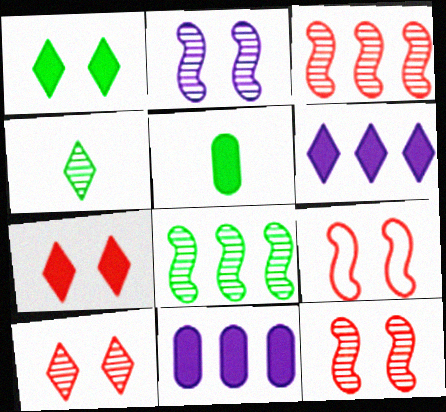[[4, 9, 11]]